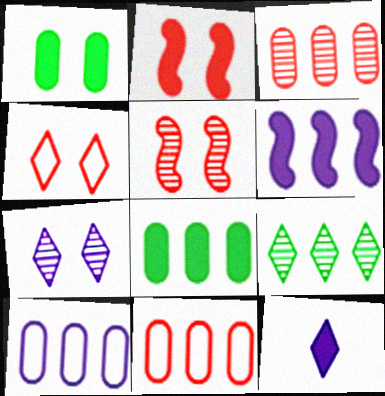[[2, 8, 12], 
[3, 8, 10], 
[4, 9, 12], 
[6, 9, 11]]